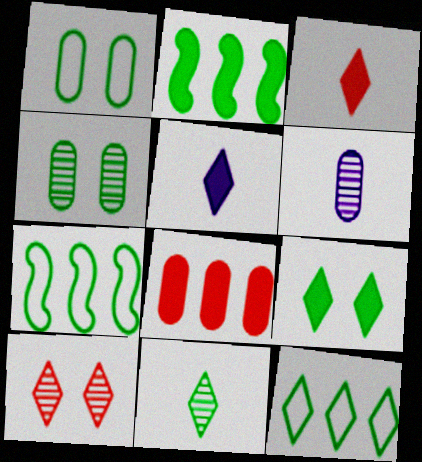[[1, 2, 11], 
[1, 6, 8], 
[5, 10, 12], 
[9, 11, 12]]